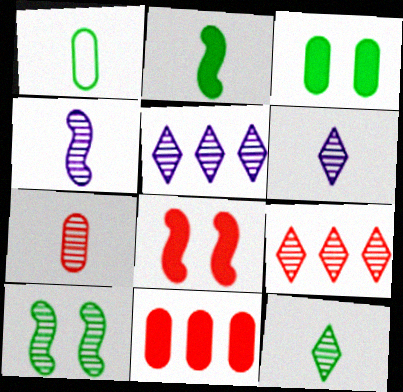[[1, 2, 12], 
[1, 5, 8], 
[4, 7, 12], 
[5, 7, 10]]